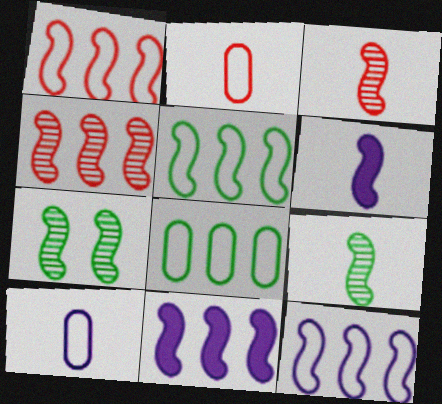[[1, 5, 12], 
[1, 6, 7], 
[4, 5, 11]]